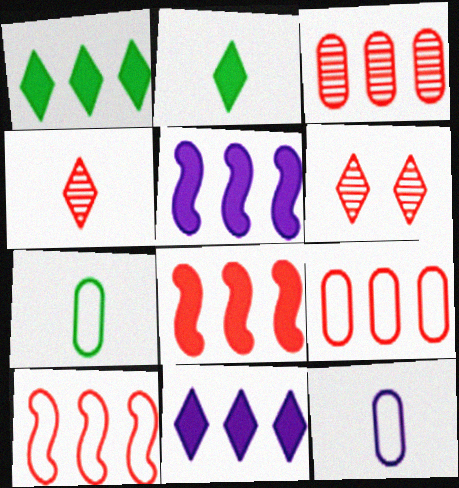[[5, 6, 7]]